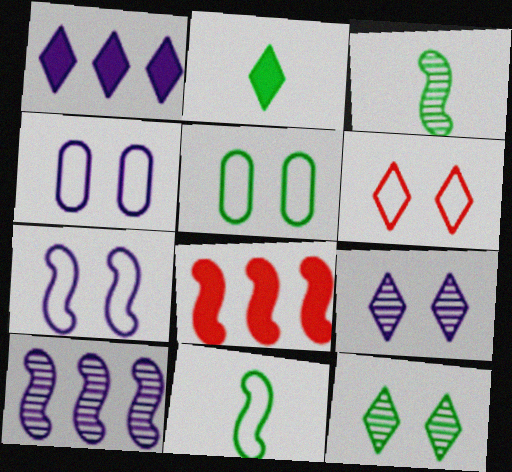[[3, 7, 8], 
[5, 6, 7]]